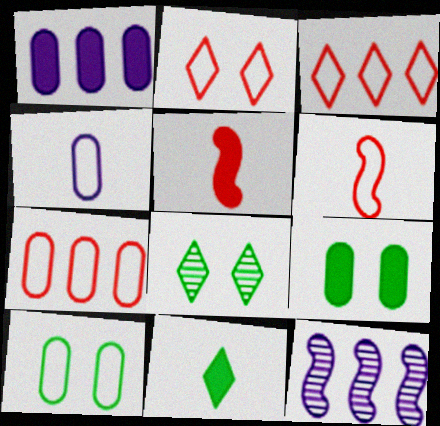[[1, 6, 8], 
[2, 6, 7], 
[4, 7, 10]]